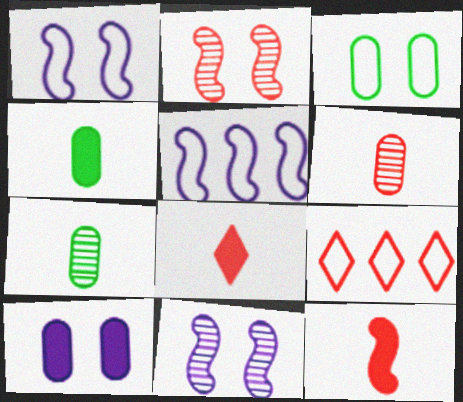[[4, 9, 11]]